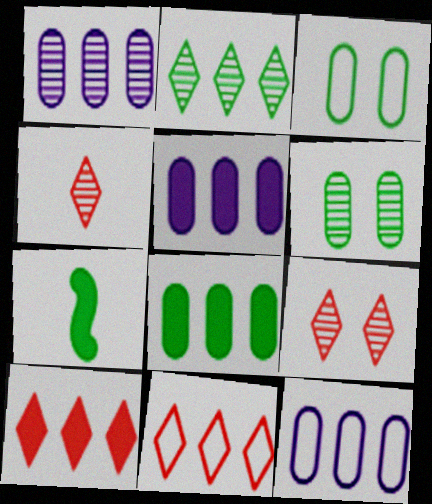[[1, 5, 12], 
[2, 3, 7], 
[7, 9, 12]]